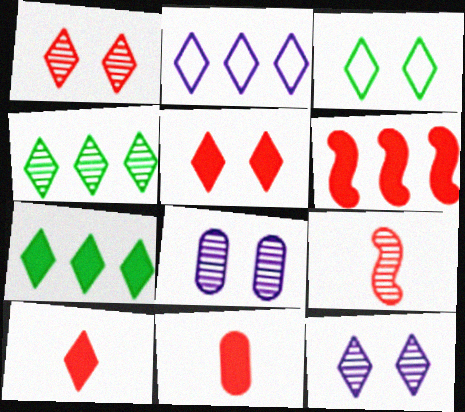[[3, 5, 12], 
[4, 8, 9], 
[5, 6, 11]]